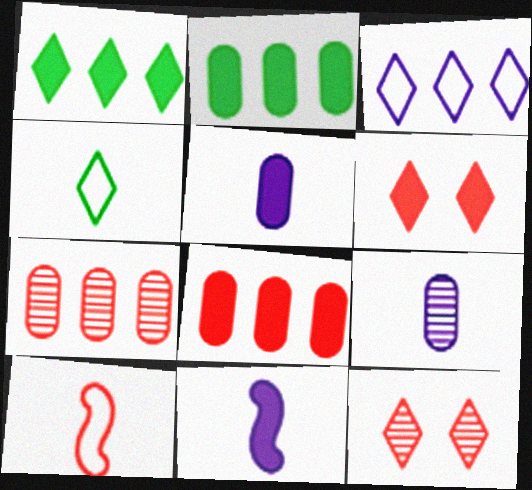[[2, 6, 11], 
[6, 7, 10], 
[8, 10, 12]]